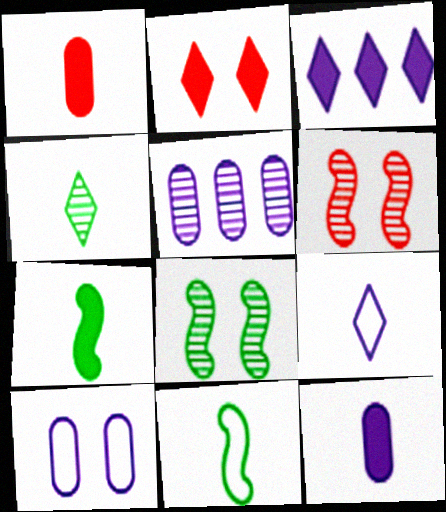[[2, 5, 11], 
[2, 8, 10], 
[4, 5, 6], 
[5, 10, 12]]